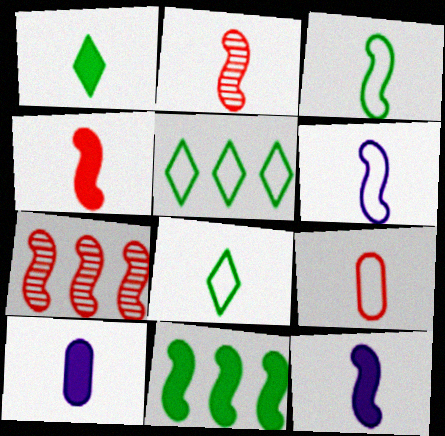[[1, 4, 10], 
[2, 3, 12], 
[2, 8, 10], 
[6, 8, 9]]